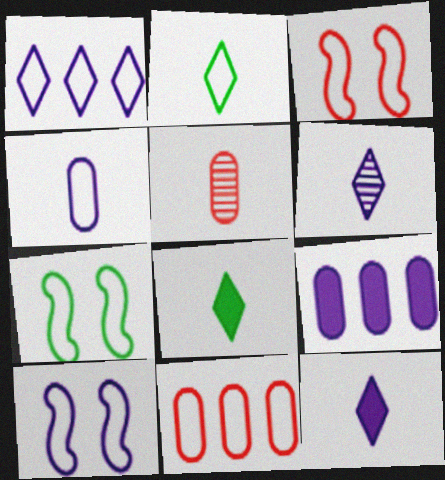[[1, 4, 10], 
[2, 10, 11], 
[3, 7, 10], 
[6, 9, 10]]